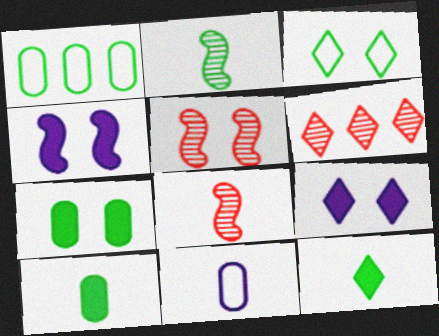[[1, 8, 9], 
[8, 11, 12]]